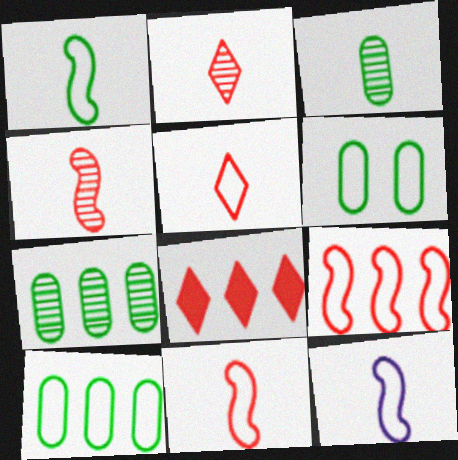[[1, 11, 12]]